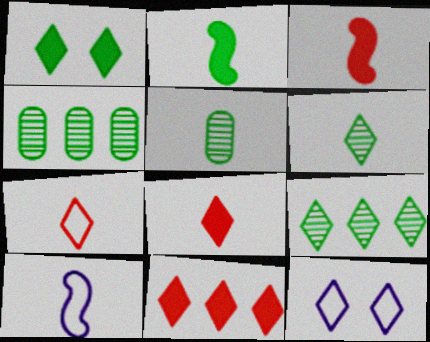[[3, 4, 12], 
[5, 8, 10], 
[6, 11, 12], 
[8, 9, 12]]